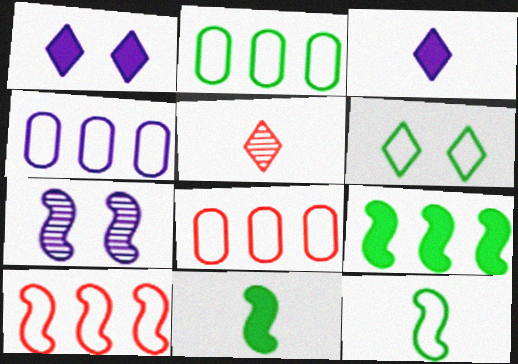[[2, 4, 8], 
[2, 6, 12], 
[3, 4, 7], 
[7, 10, 11]]